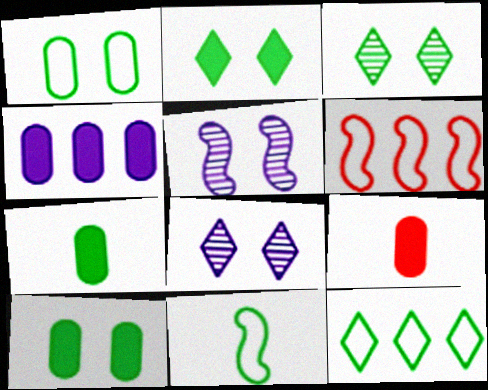[[1, 11, 12], 
[4, 9, 10], 
[5, 9, 12], 
[6, 7, 8]]